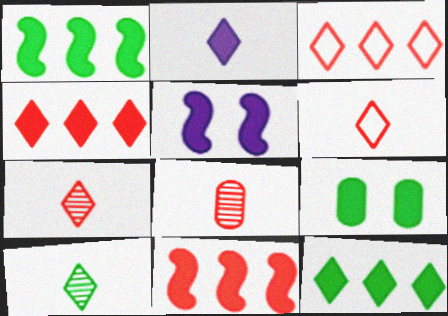[[2, 6, 10], 
[2, 9, 11]]